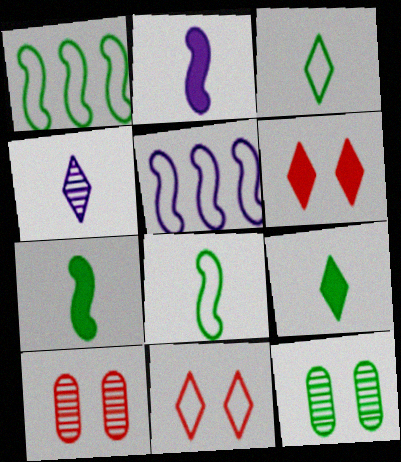[[1, 9, 12], 
[5, 9, 10]]